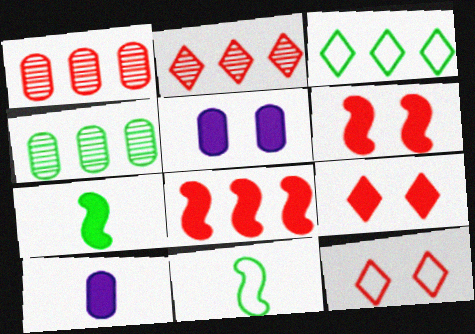[[2, 5, 11]]